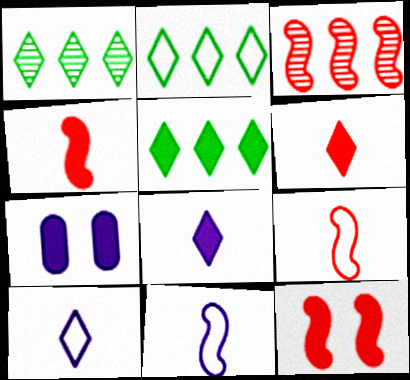[[1, 2, 5], 
[1, 7, 9], 
[3, 9, 12], 
[4, 5, 7]]